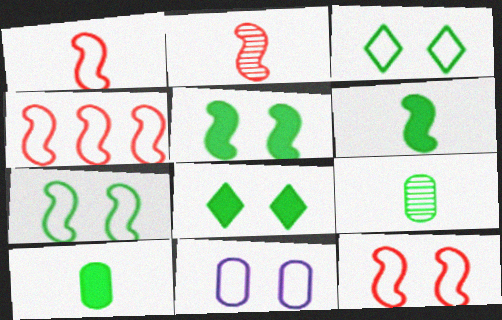[[1, 4, 12], 
[3, 11, 12]]